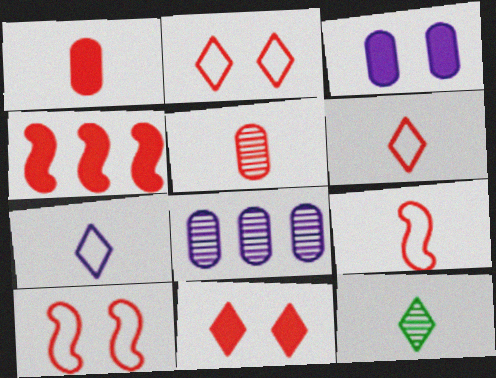[[1, 4, 11], 
[2, 4, 5]]